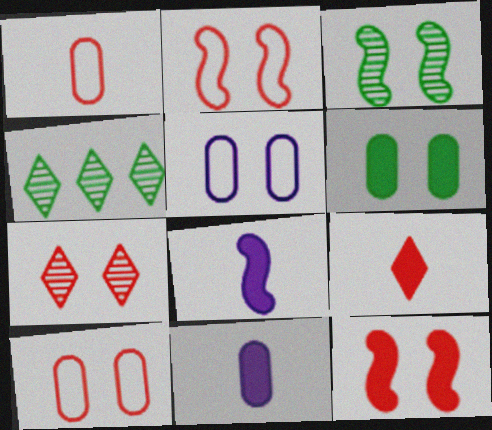[[2, 4, 11], 
[4, 8, 10], 
[7, 10, 12]]